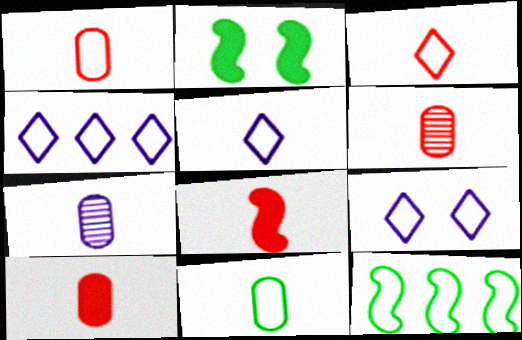[[1, 6, 10], 
[1, 9, 12], 
[2, 4, 6], 
[3, 6, 8], 
[4, 5, 9], 
[7, 10, 11]]